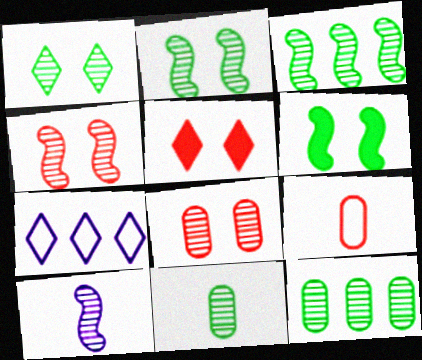[[1, 3, 11], 
[3, 4, 10]]